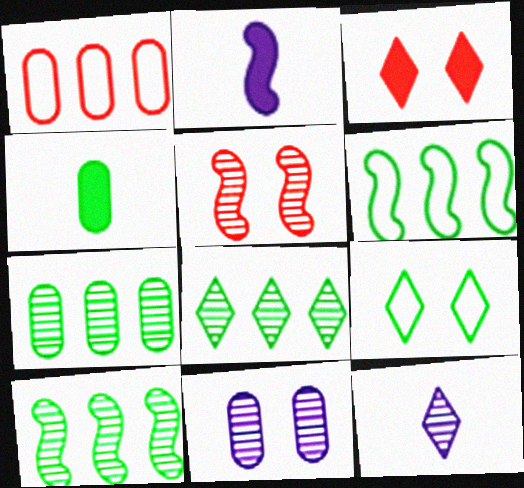[[1, 4, 11], 
[2, 5, 6], 
[4, 9, 10], 
[5, 7, 12], 
[7, 8, 10]]